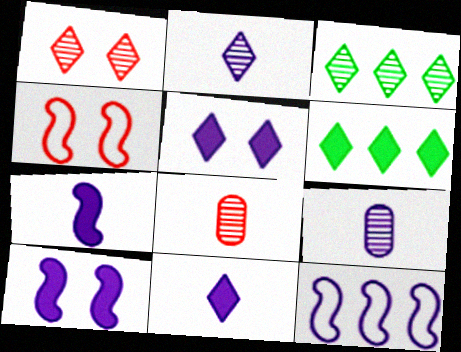[[1, 2, 3], 
[4, 6, 9], 
[5, 9, 12]]